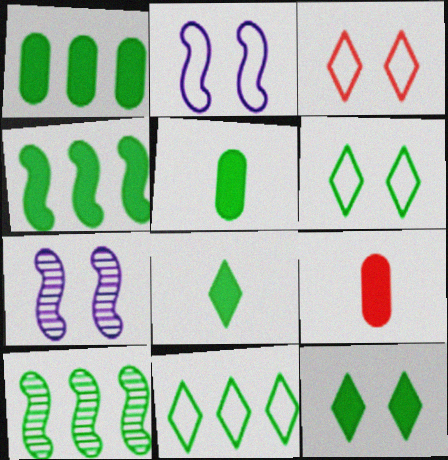[[1, 10, 11], 
[4, 5, 12], 
[5, 6, 10], 
[7, 9, 11]]